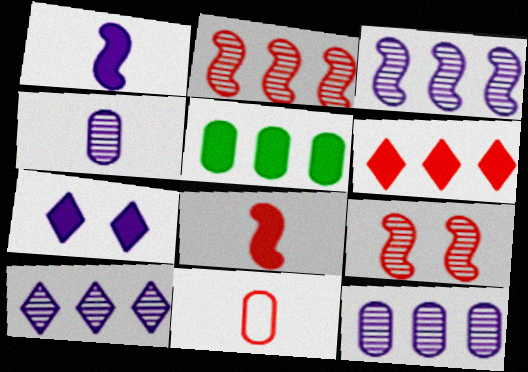[[3, 10, 12], 
[5, 7, 8], 
[6, 9, 11]]